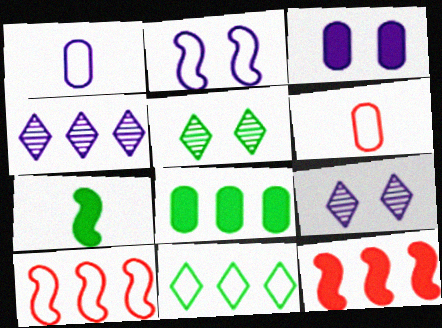[[1, 5, 12], 
[2, 3, 9], 
[2, 6, 11], 
[4, 8, 10]]